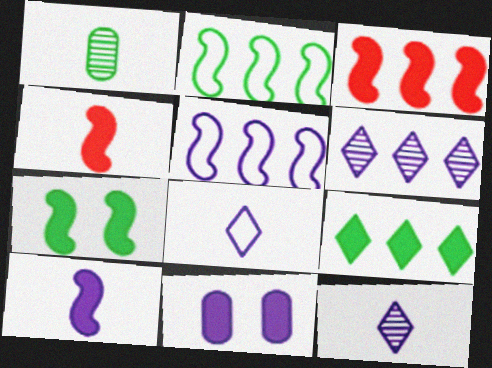[[1, 4, 8], 
[3, 7, 10], 
[4, 9, 11], 
[5, 11, 12]]